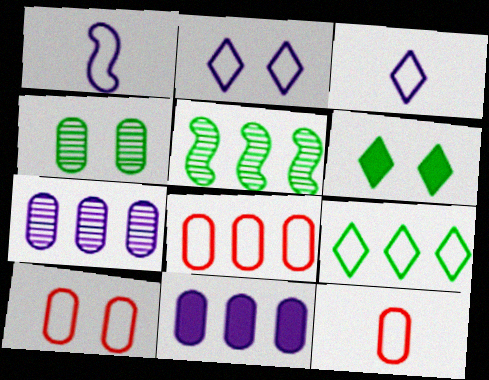[[1, 9, 10], 
[4, 11, 12], 
[8, 10, 12]]